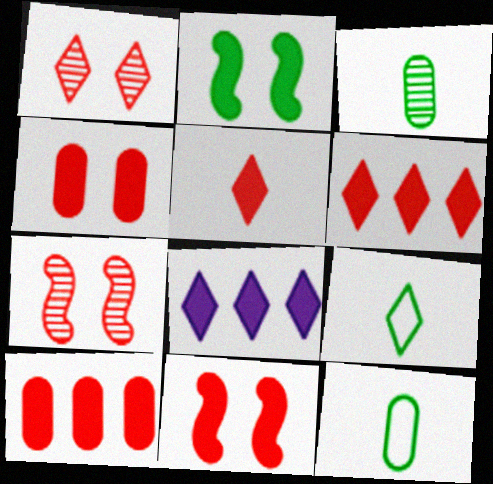[[1, 8, 9], 
[5, 10, 11], 
[7, 8, 12]]